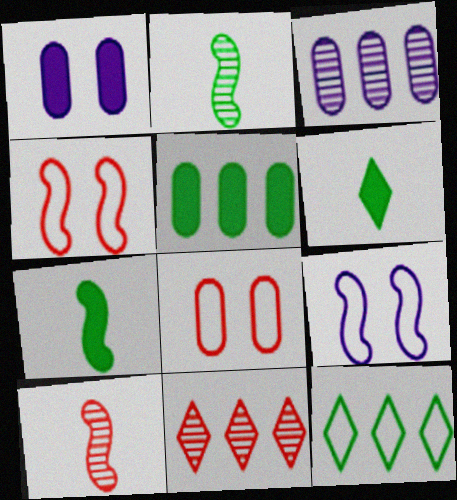[[1, 10, 12], 
[3, 4, 6]]